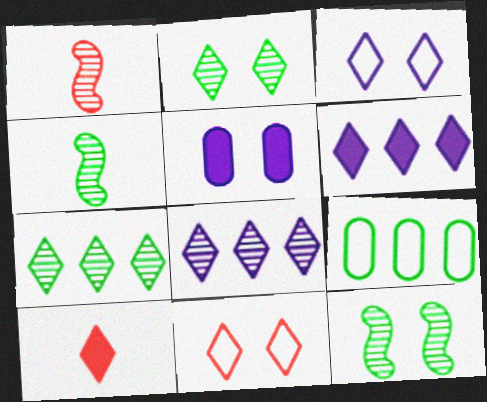[[3, 7, 10], 
[5, 11, 12]]